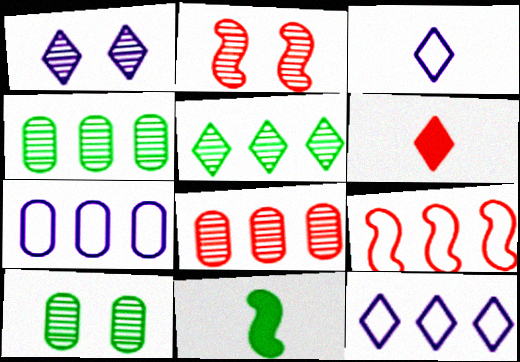[[1, 2, 10]]